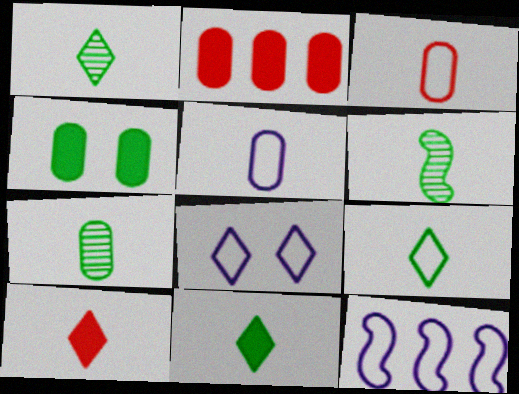[[1, 6, 7], 
[1, 9, 11], 
[2, 6, 8], 
[5, 6, 10], 
[5, 8, 12]]